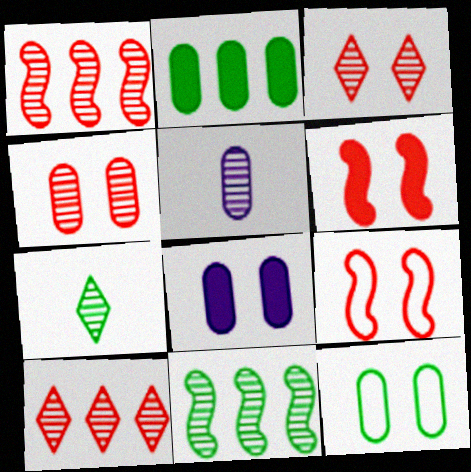[[3, 5, 11], 
[4, 8, 12]]